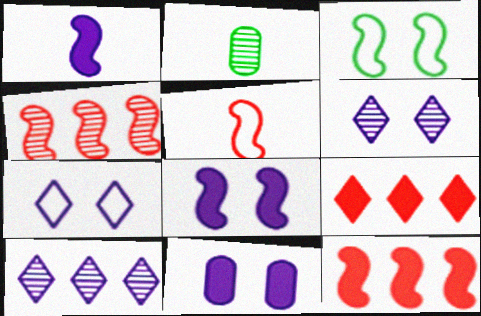[[1, 3, 4], 
[2, 4, 6], 
[2, 7, 12]]